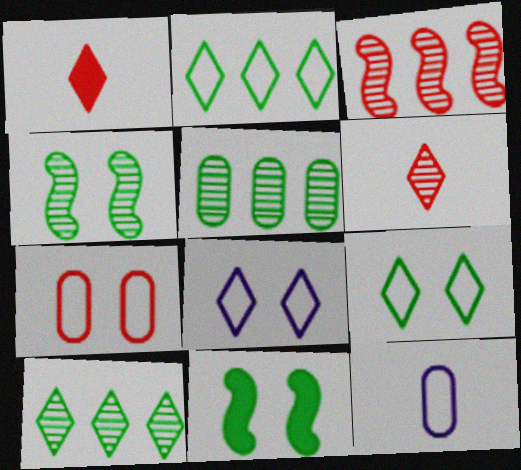[[1, 3, 7], 
[1, 8, 10]]